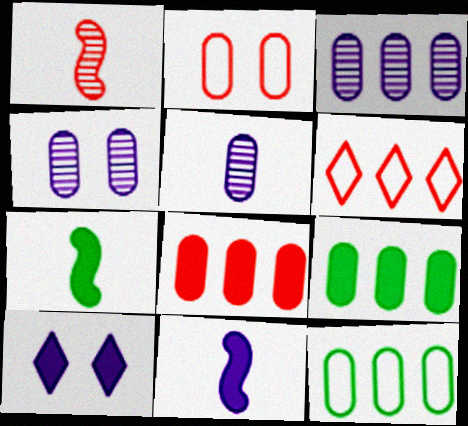[[1, 10, 12], 
[2, 5, 9], 
[3, 4, 5], 
[3, 8, 12], 
[4, 6, 7], 
[7, 8, 10]]